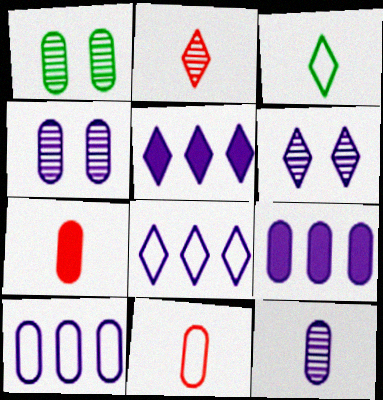[[1, 7, 10], 
[1, 9, 11]]